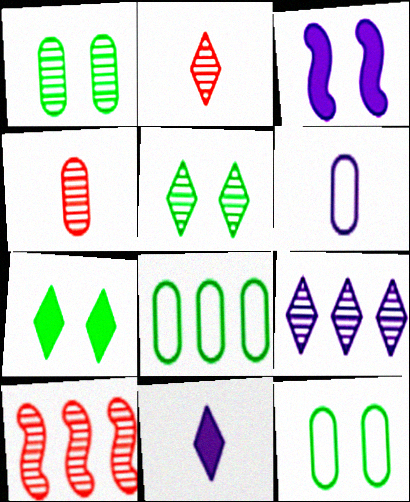[[2, 3, 8], 
[2, 5, 9], 
[3, 6, 9], 
[6, 7, 10], 
[10, 11, 12]]